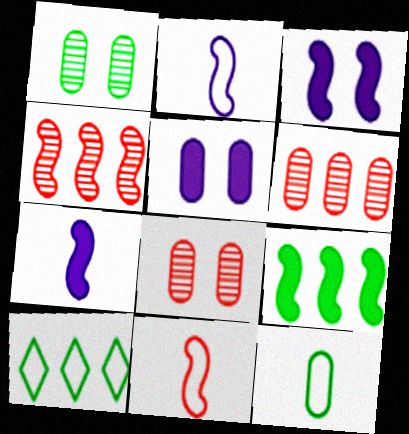[[5, 6, 12], 
[7, 8, 10]]